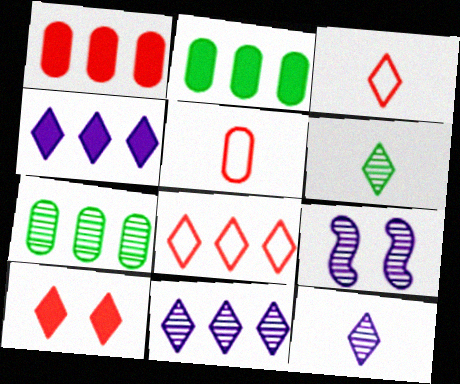[[2, 3, 9]]